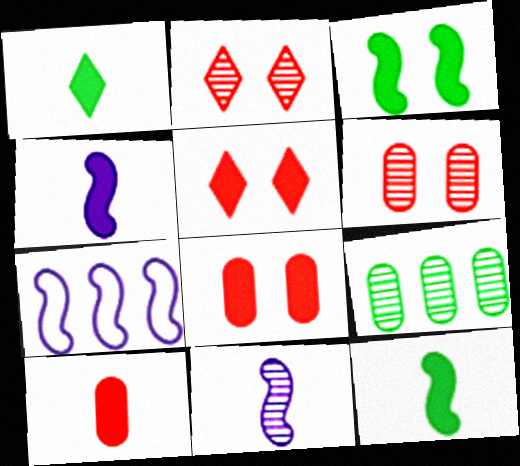[[1, 4, 10], 
[1, 6, 7], 
[2, 9, 11]]